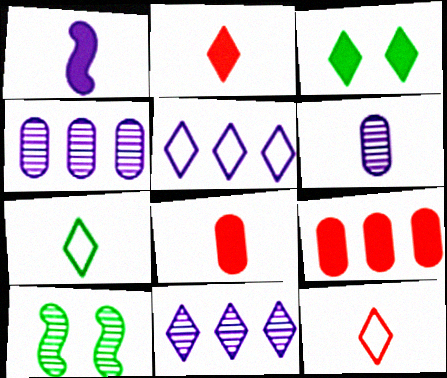[[1, 3, 9], 
[3, 11, 12], 
[5, 8, 10]]